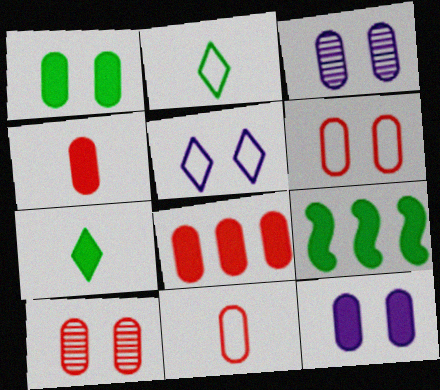[[1, 3, 6], 
[1, 7, 9], 
[8, 10, 11]]